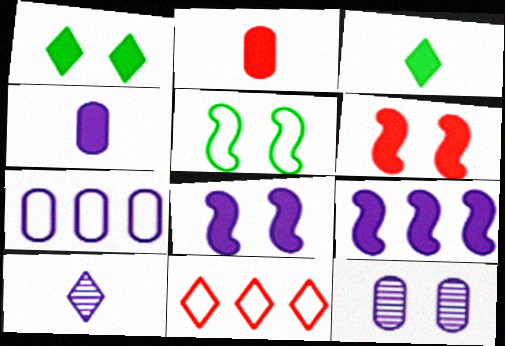[[1, 2, 9], 
[1, 10, 11], 
[4, 7, 12], 
[7, 8, 10]]